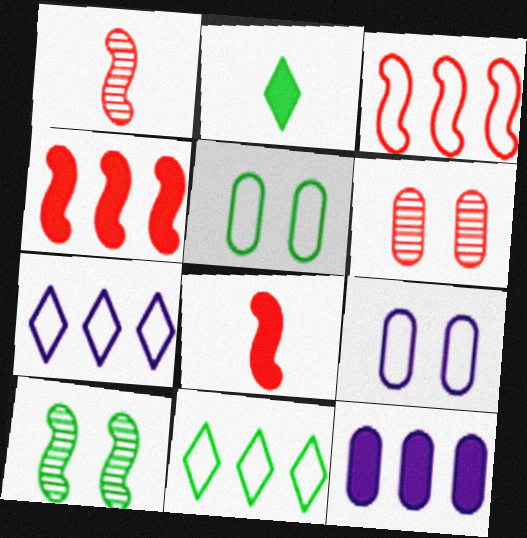[]